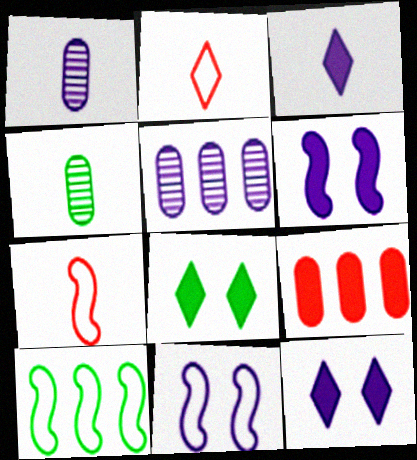[[3, 4, 7], 
[3, 5, 11], 
[4, 8, 10], 
[5, 7, 8], 
[7, 10, 11]]